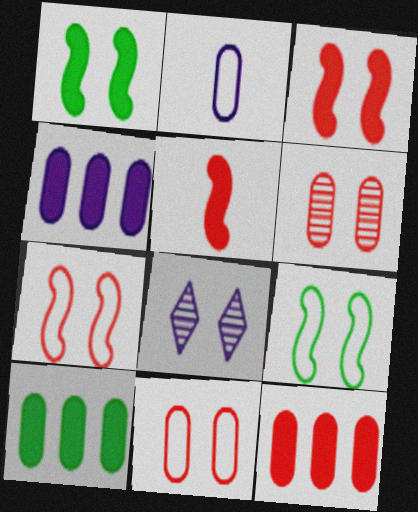[[1, 8, 11], 
[2, 6, 10], 
[4, 10, 12]]